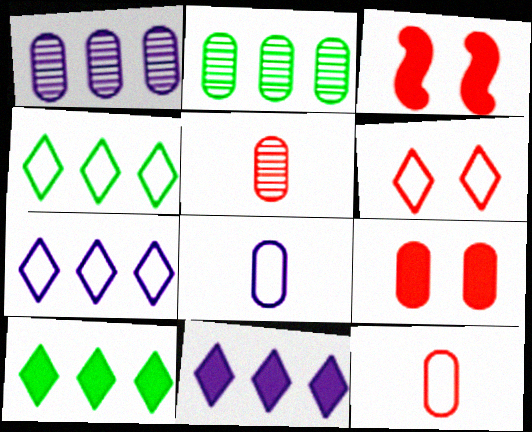[[2, 8, 9]]